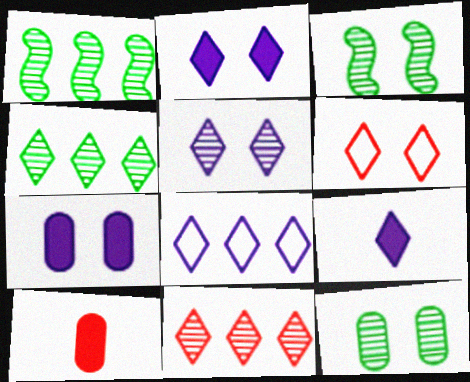[[3, 6, 7], 
[3, 8, 10], 
[4, 6, 9], 
[5, 8, 9]]